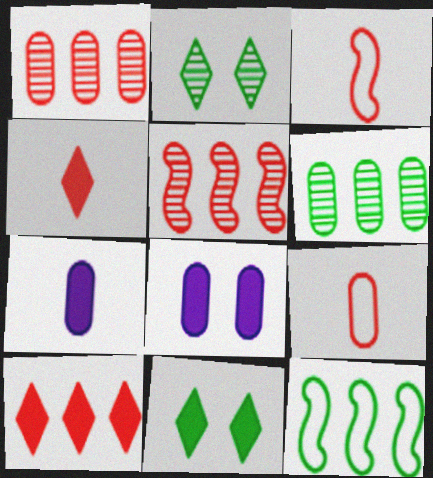[[6, 8, 9]]